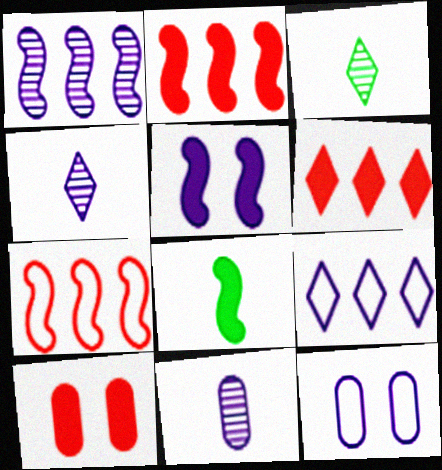[[2, 3, 12], 
[2, 5, 8], 
[5, 9, 11]]